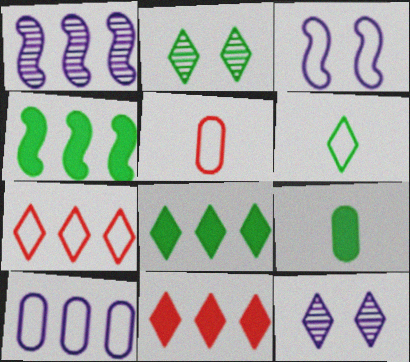[[2, 6, 8], 
[4, 5, 12], 
[6, 11, 12]]